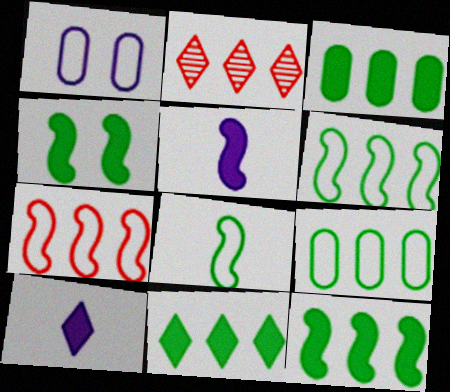[[3, 11, 12]]